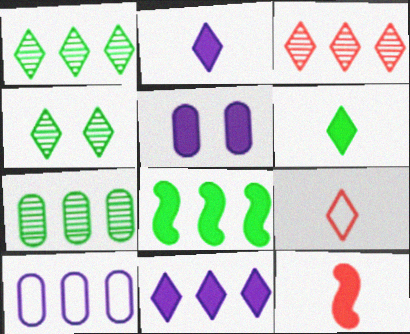[[3, 8, 10], 
[4, 9, 11], 
[4, 10, 12]]